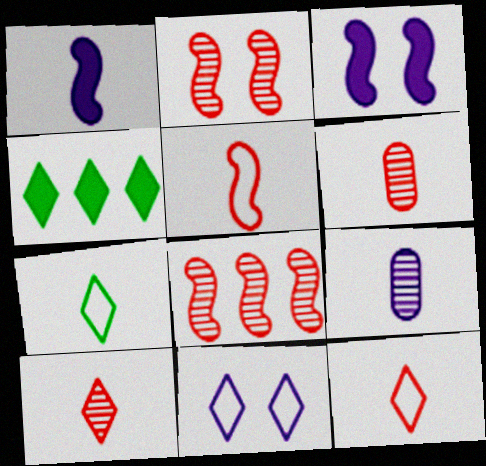[[1, 6, 7], 
[4, 10, 11]]